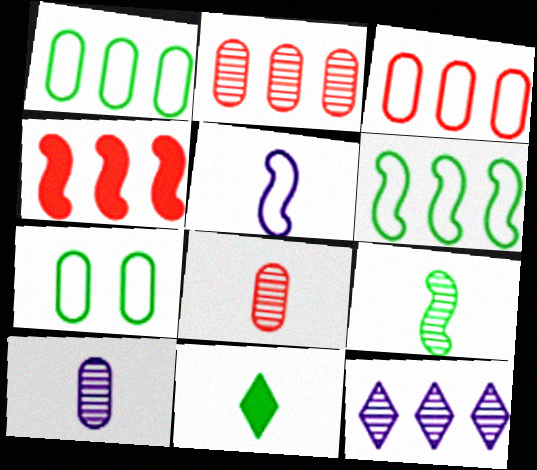[[1, 4, 12], 
[5, 8, 11]]